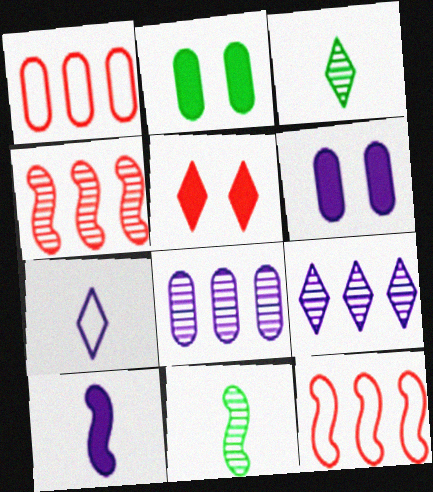[[2, 4, 7], 
[3, 6, 12]]